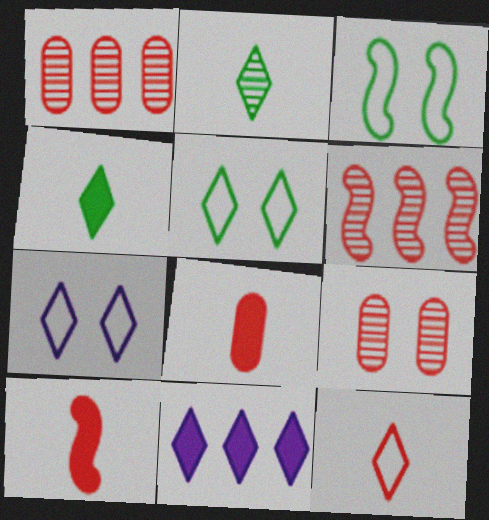[]